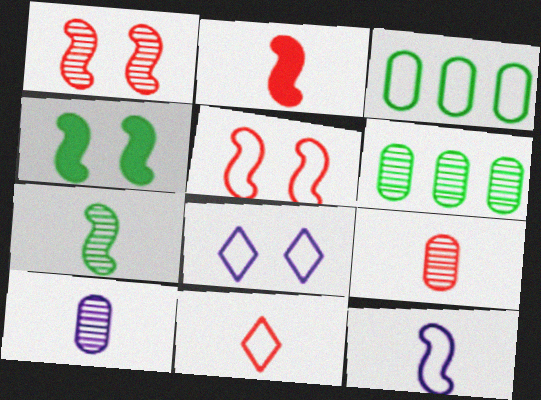[[2, 6, 8], 
[2, 7, 12], 
[2, 9, 11]]